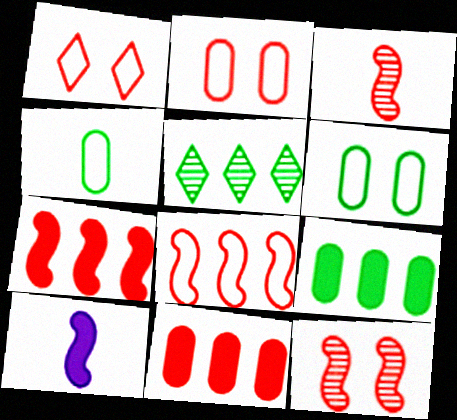[[1, 3, 11], 
[2, 5, 10]]